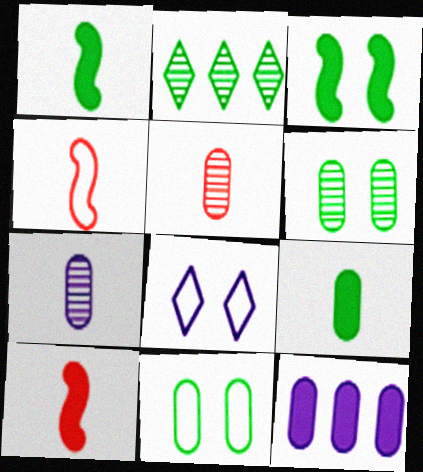[[1, 2, 11], 
[5, 11, 12]]